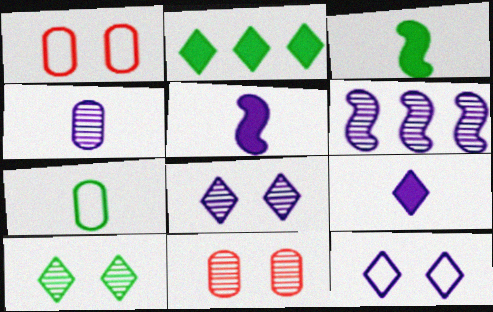[[4, 6, 8]]